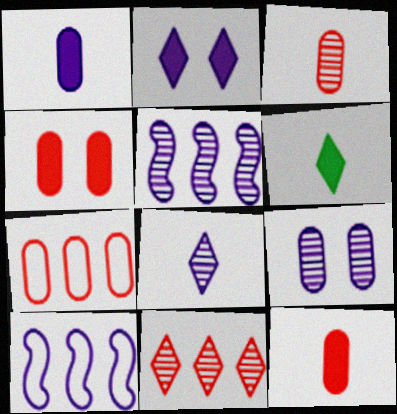[[3, 4, 7], 
[5, 8, 9]]